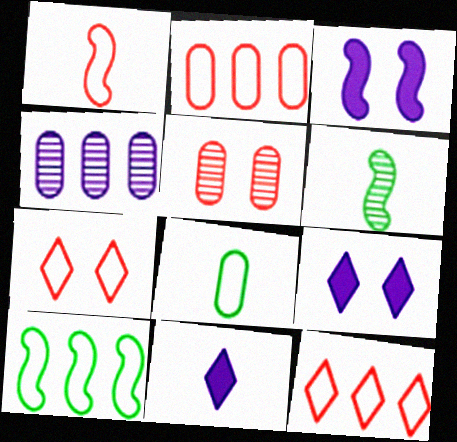[[1, 2, 7], 
[2, 6, 9], 
[5, 10, 11]]